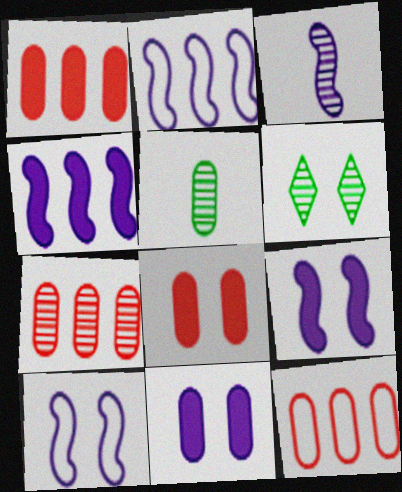[[1, 7, 12], 
[2, 3, 9], 
[3, 4, 10], 
[3, 6, 7], 
[5, 11, 12], 
[6, 8, 10]]